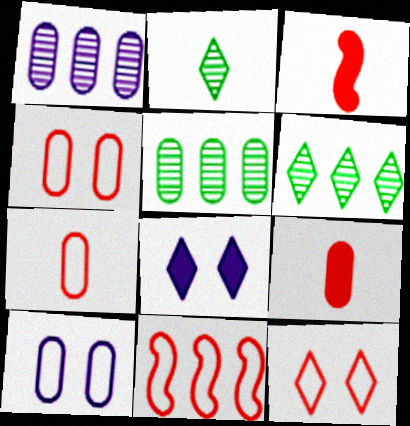[[3, 6, 10], 
[5, 9, 10], 
[7, 11, 12]]